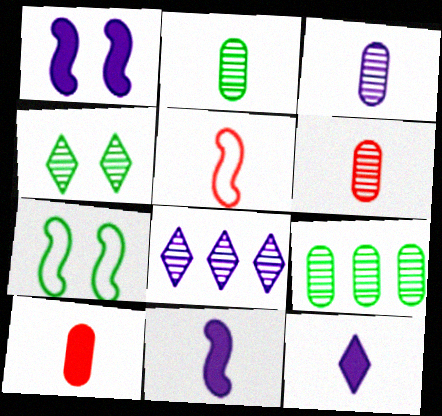[[2, 3, 6], 
[2, 5, 12], 
[7, 8, 10]]